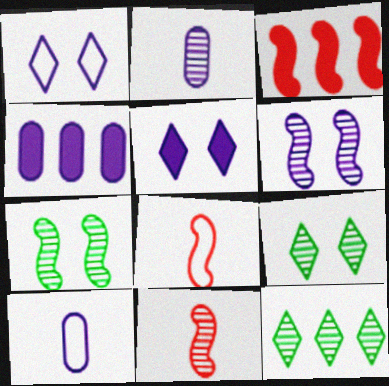[[3, 9, 10], 
[4, 8, 9]]